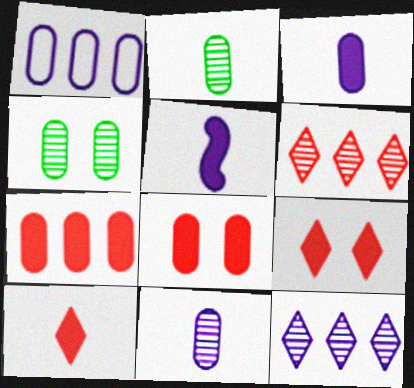[[1, 2, 8]]